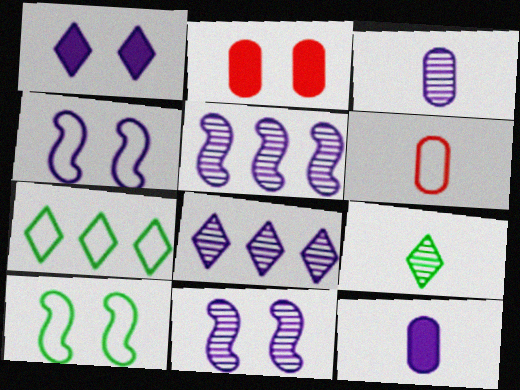[[3, 8, 11], 
[4, 6, 7], 
[4, 8, 12]]